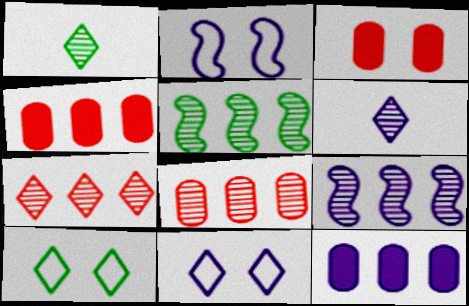[[1, 2, 4], 
[2, 6, 12]]